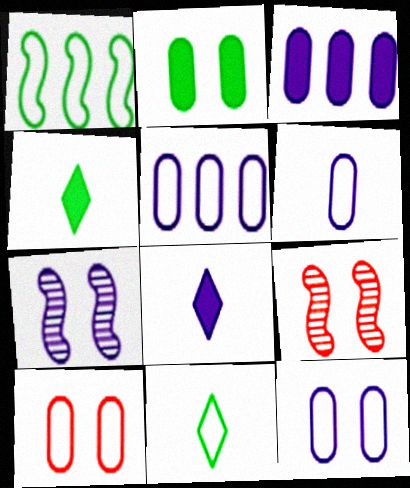[[3, 9, 11], 
[4, 5, 9], 
[5, 6, 12], 
[5, 7, 8]]